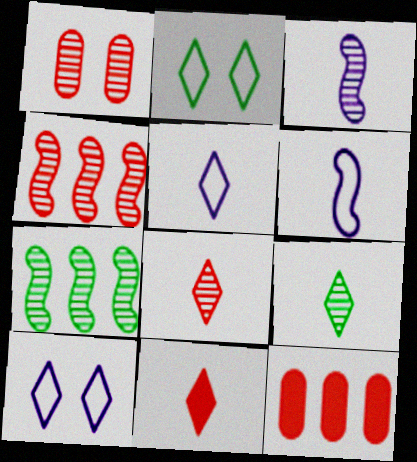[[1, 4, 8], 
[2, 3, 12], 
[5, 9, 11]]